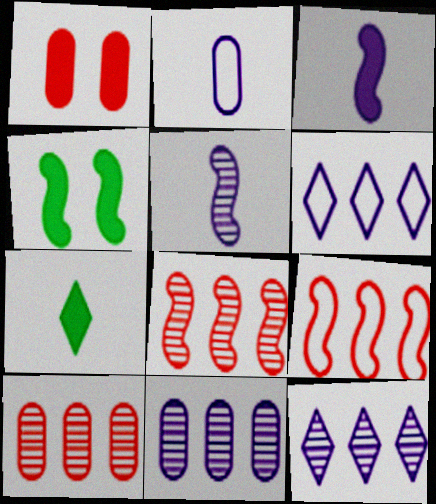[[4, 5, 9]]